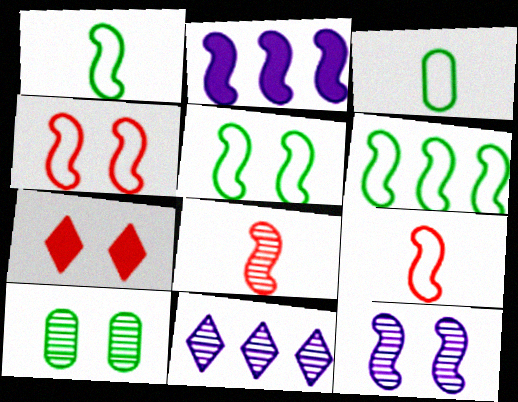[[1, 5, 6], 
[2, 5, 8], 
[8, 10, 11]]